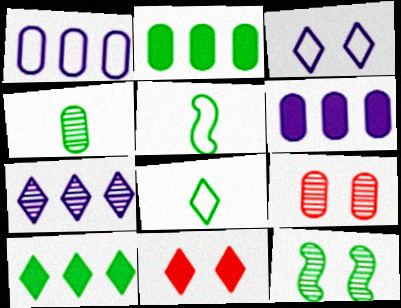[[2, 8, 12], 
[7, 8, 11]]